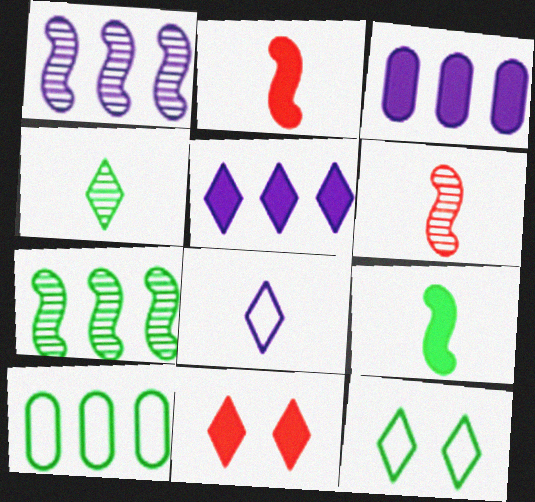[[3, 6, 12], 
[3, 9, 11]]